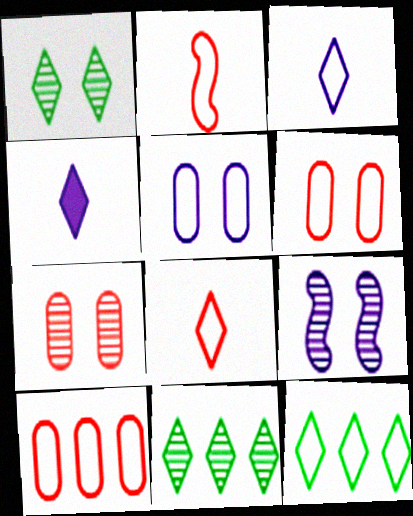[[1, 7, 9], 
[2, 5, 12]]